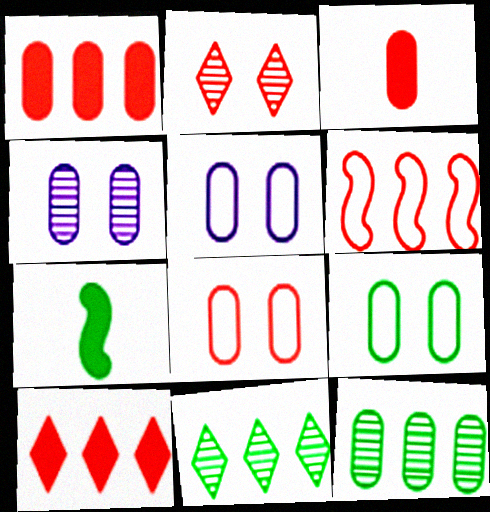[[2, 3, 6], 
[3, 5, 12], 
[5, 8, 9], 
[7, 9, 11]]